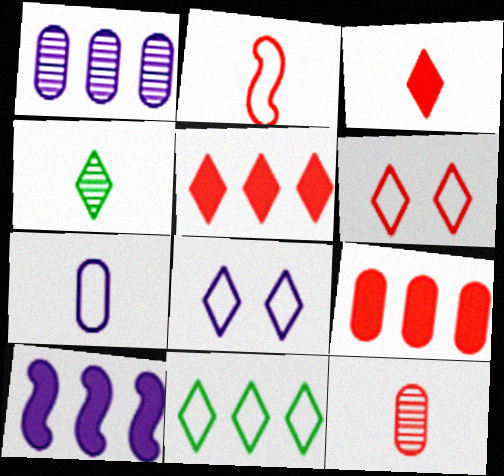[[2, 3, 12], 
[4, 5, 8]]